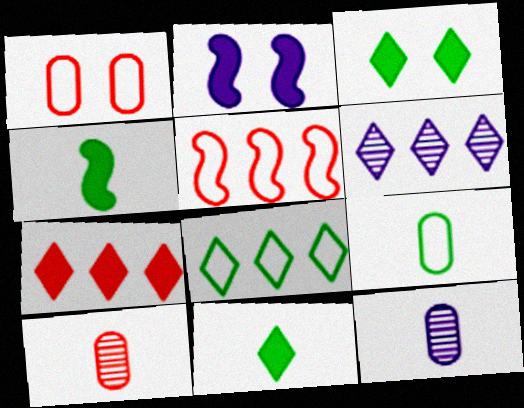[[1, 4, 6], 
[2, 8, 10], 
[3, 5, 12], 
[6, 7, 8]]